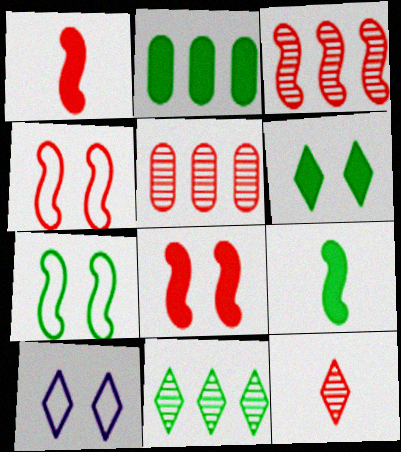[[1, 3, 4], 
[2, 6, 9], 
[5, 9, 10]]